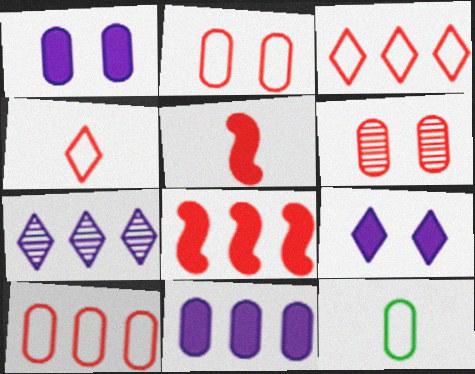[[3, 5, 6], 
[4, 6, 8], 
[6, 11, 12]]